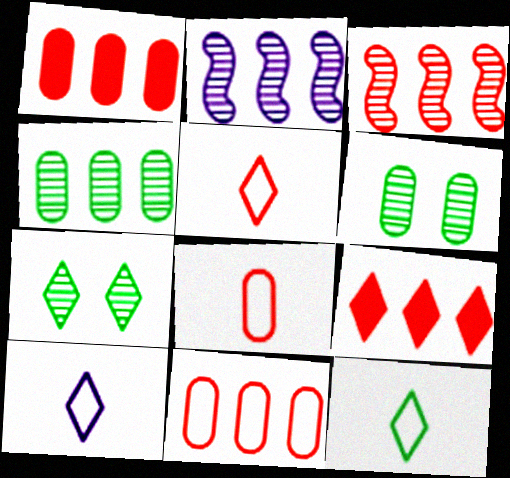[[3, 9, 11], 
[5, 10, 12], 
[7, 9, 10]]